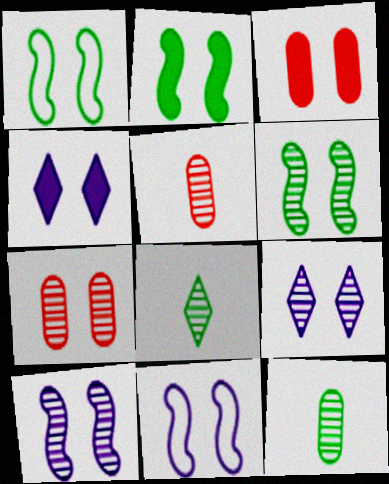[[1, 2, 6], 
[1, 3, 9], 
[1, 4, 7], 
[2, 3, 4], 
[6, 7, 9]]